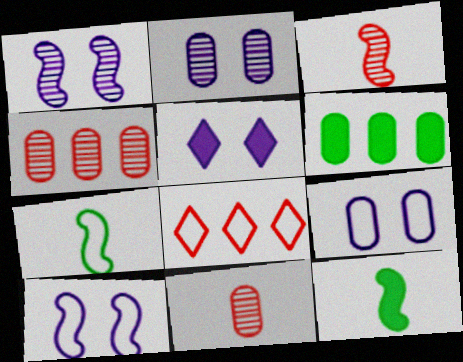[[1, 5, 9], 
[2, 5, 10], 
[2, 8, 12], 
[4, 5, 7], 
[6, 9, 11], 
[7, 8, 9]]